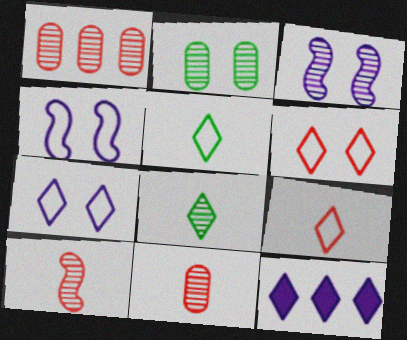[[1, 3, 8], 
[6, 8, 12]]